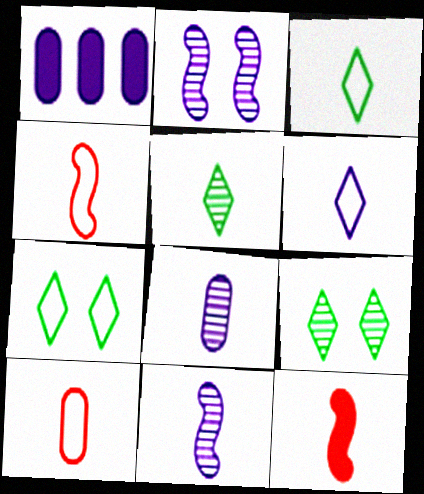[[1, 2, 6], 
[1, 4, 9], 
[3, 8, 12]]